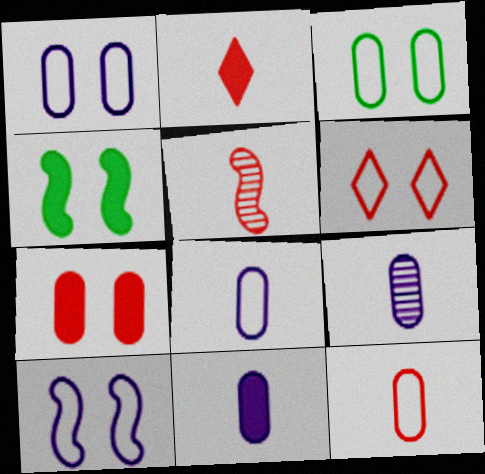[[2, 5, 12], 
[3, 6, 10], 
[8, 9, 11]]